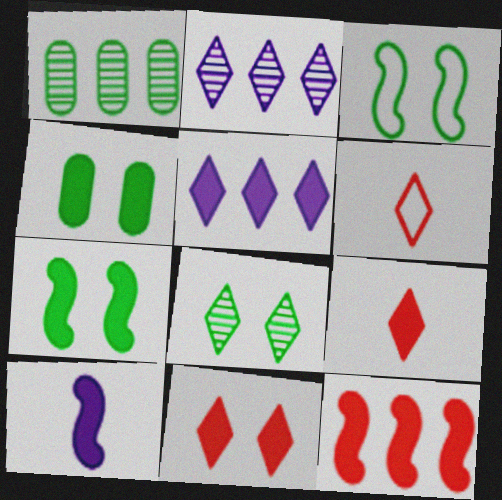[[3, 4, 8], 
[5, 6, 8], 
[7, 10, 12]]